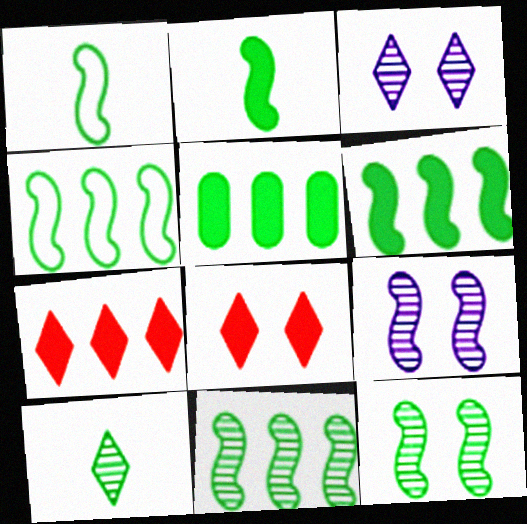[[1, 6, 12], 
[2, 4, 12], 
[4, 6, 11]]